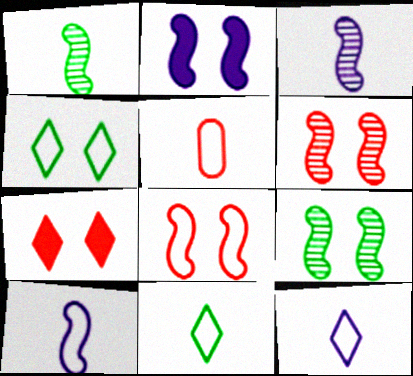[[2, 8, 9], 
[5, 10, 11]]